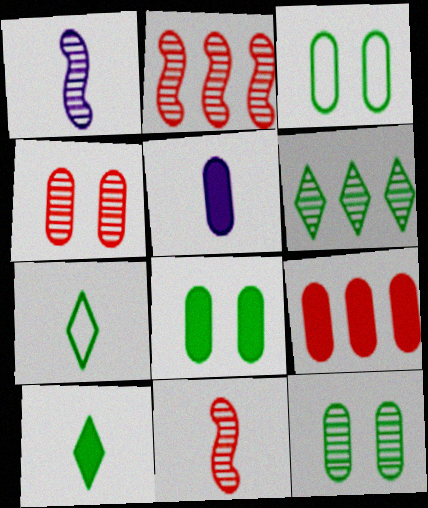[[1, 4, 6], 
[3, 8, 12], 
[5, 7, 11], 
[5, 8, 9]]